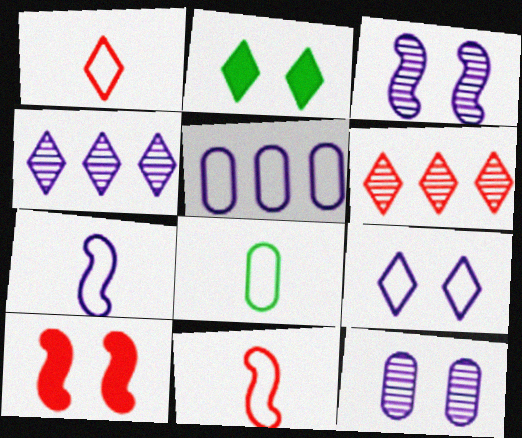[[1, 2, 4], 
[1, 7, 8], 
[4, 8, 10], 
[5, 7, 9]]